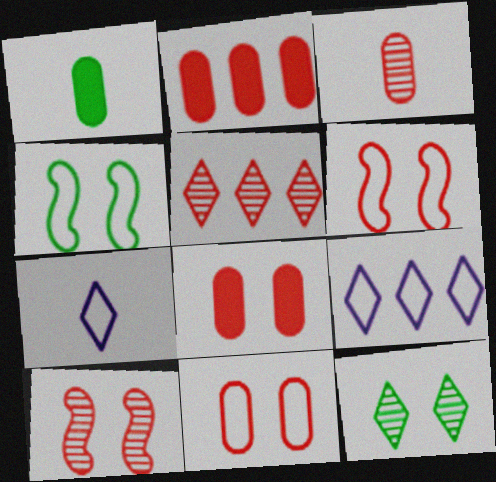[[1, 9, 10], 
[2, 3, 11], 
[3, 5, 10]]